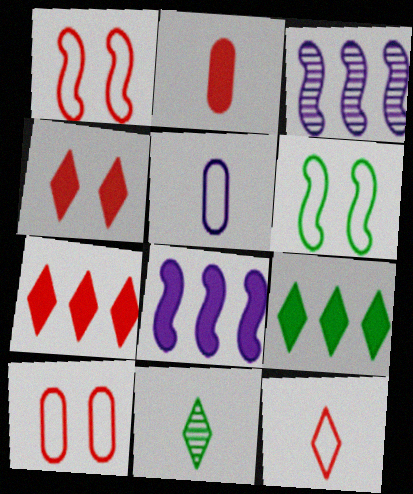[[8, 10, 11]]